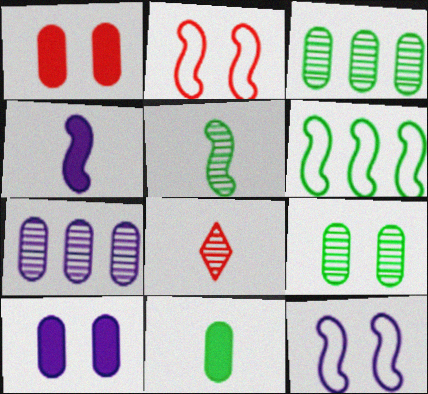[[6, 8, 10]]